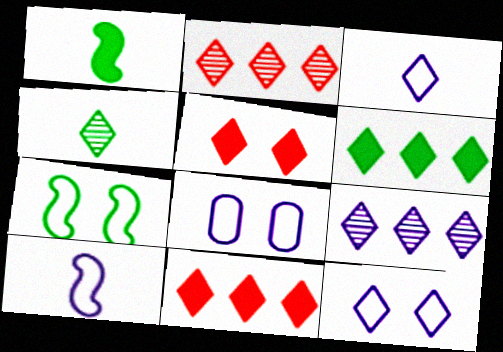[[1, 2, 8], 
[4, 11, 12]]